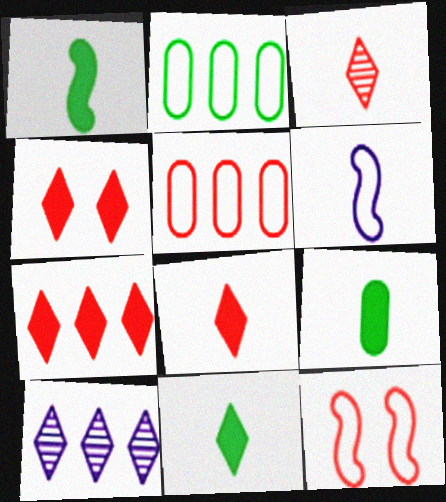[[1, 9, 11], 
[3, 6, 9], 
[4, 7, 8], 
[9, 10, 12]]